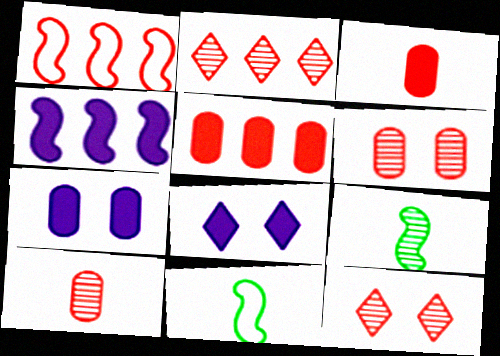[[1, 2, 5], 
[1, 3, 12], 
[2, 7, 11]]